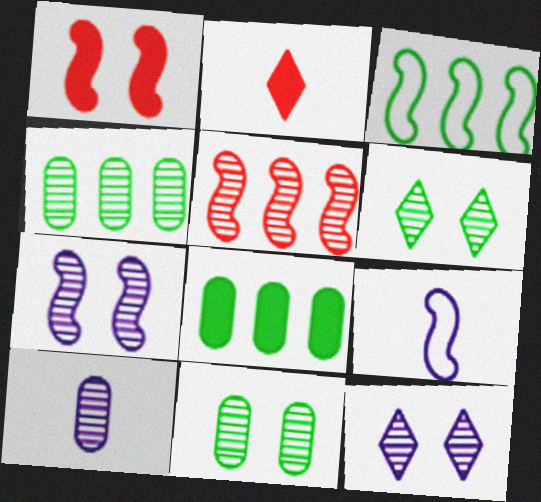[[5, 6, 10]]